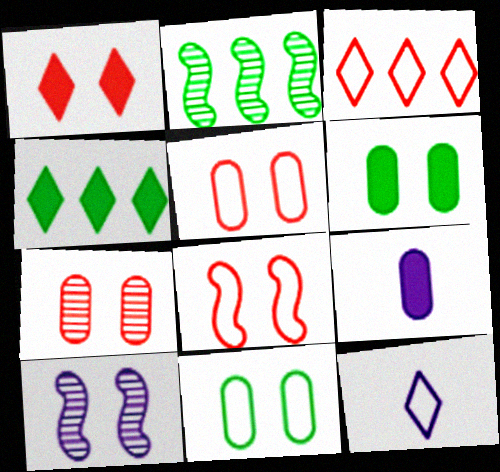[[1, 7, 8], 
[1, 10, 11]]